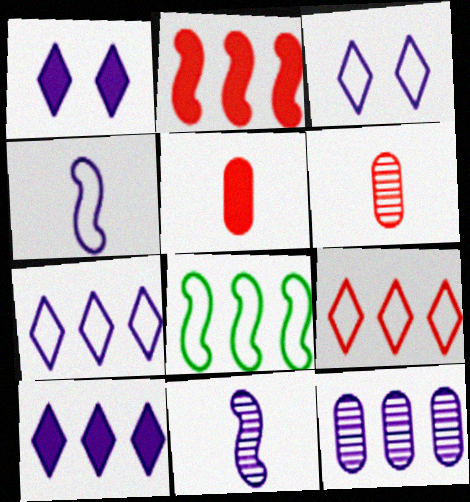[[1, 4, 12], 
[1, 6, 8]]